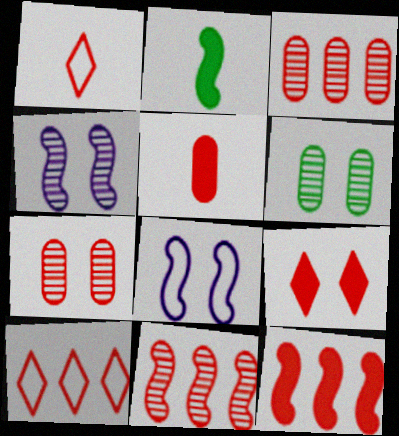[[1, 7, 12], 
[2, 8, 11], 
[3, 10, 12], 
[5, 9, 12], 
[6, 8, 9]]